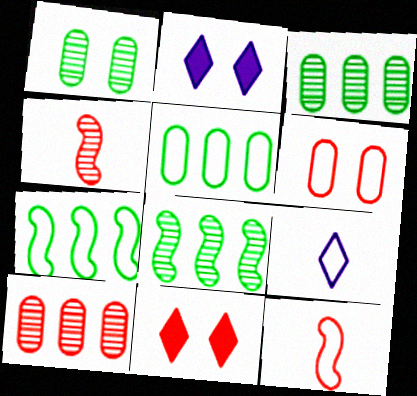[[2, 3, 12], 
[2, 4, 5], 
[6, 7, 9], 
[10, 11, 12]]